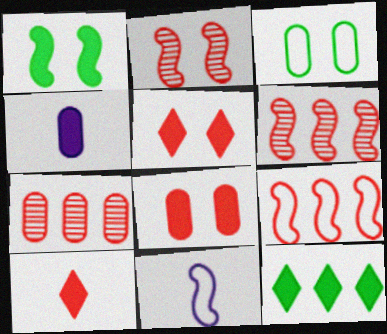[[1, 6, 11], 
[3, 4, 7]]